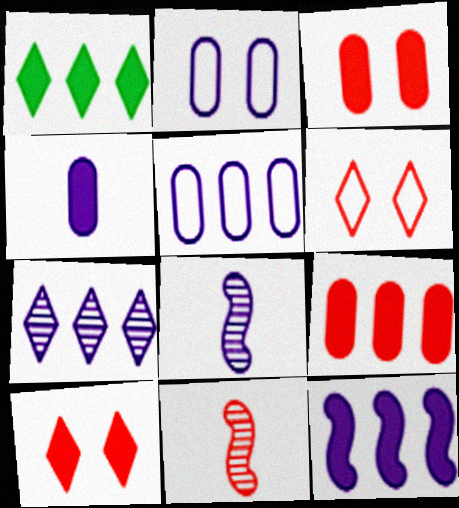[[1, 2, 11], 
[1, 9, 12], 
[5, 7, 12], 
[6, 9, 11]]